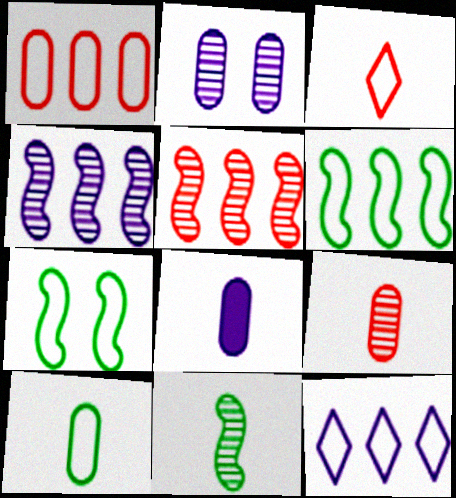[[1, 6, 12], 
[3, 8, 11], 
[8, 9, 10]]